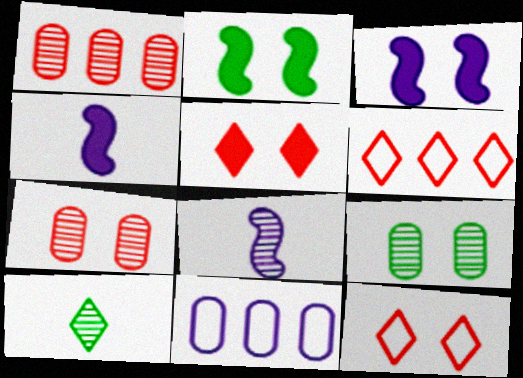[[3, 9, 12], 
[4, 6, 9]]